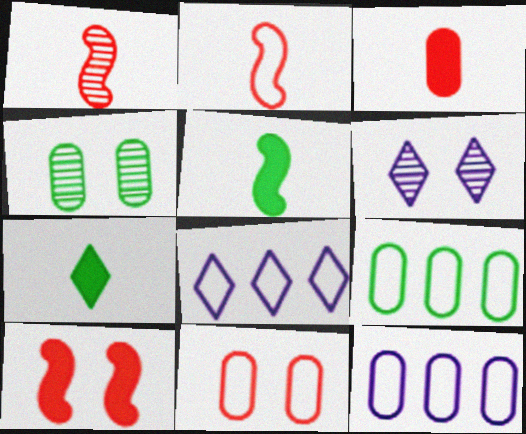[[3, 4, 12]]